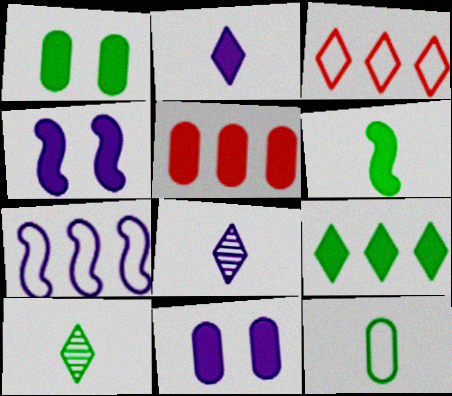[[1, 6, 9], 
[6, 10, 12], 
[7, 8, 11]]